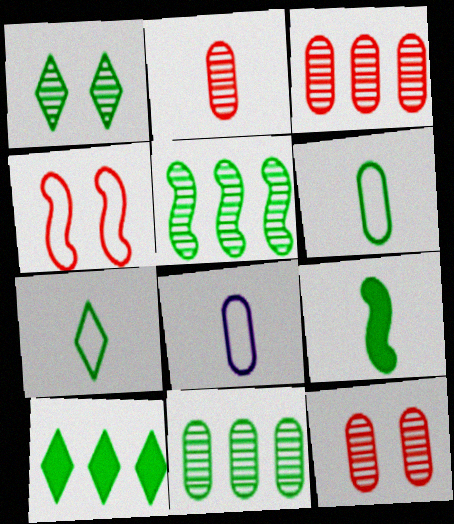[[1, 7, 10], 
[2, 3, 12]]